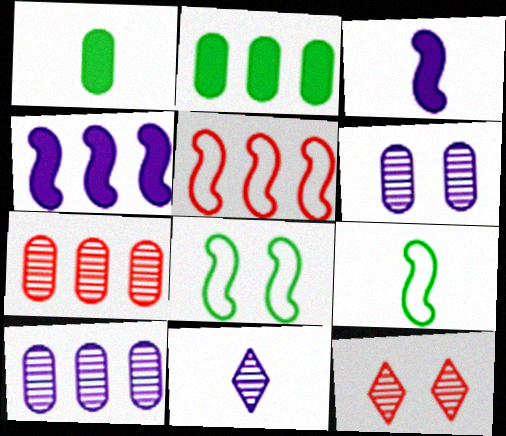[]